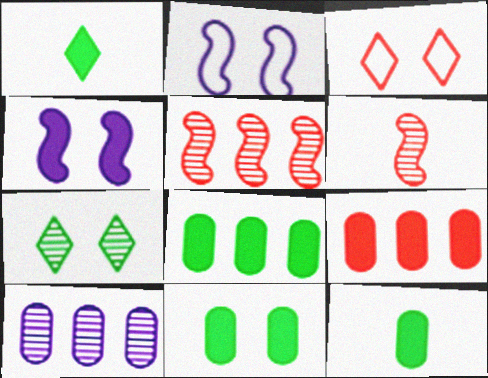[[1, 4, 9], 
[3, 6, 9], 
[6, 7, 10], 
[8, 11, 12]]